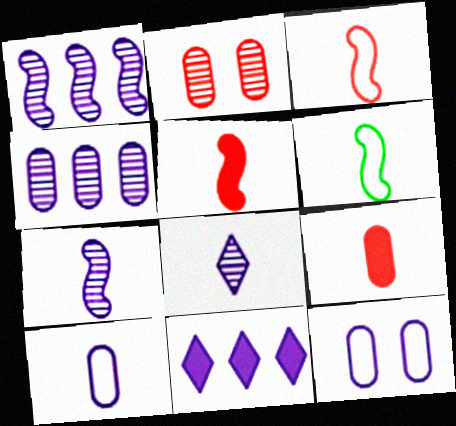[[2, 6, 11], 
[5, 6, 7], 
[6, 8, 9], 
[7, 11, 12]]